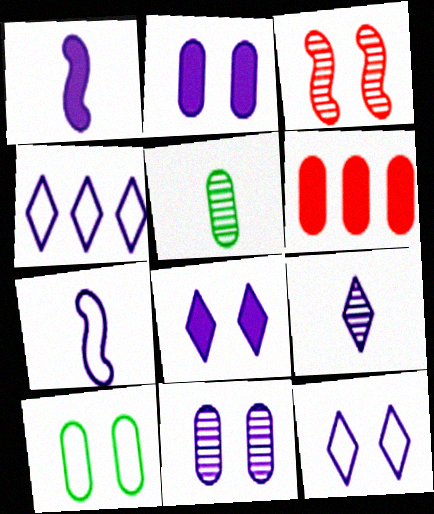[[1, 4, 11], 
[3, 8, 10], 
[4, 8, 9]]